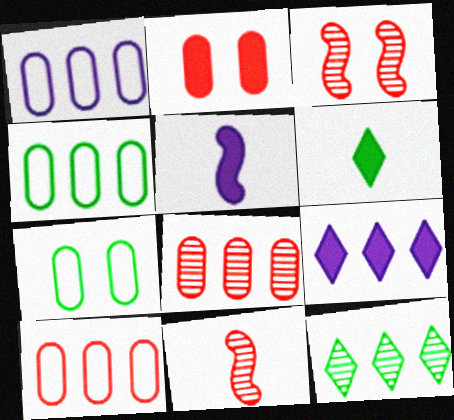[[1, 3, 6], 
[1, 4, 10], 
[7, 9, 11]]